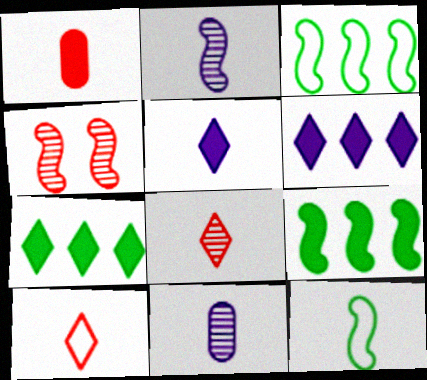[]